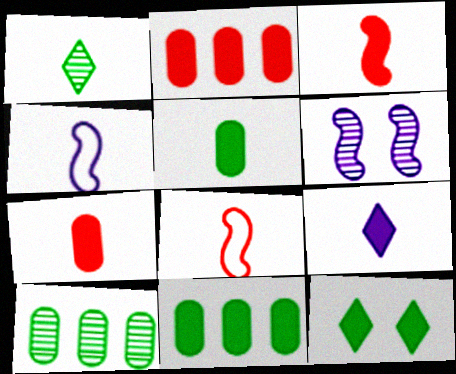[[1, 4, 7], 
[3, 5, 9]]